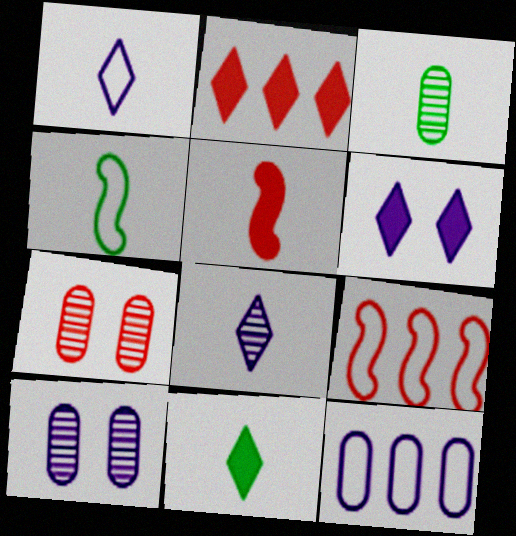[[1, 3, 5], 
[2, 4, 10], 
[2, 6, 11], 
[3, 4, 11], 
[3, 6, 9], 
[9, 10, 11]]